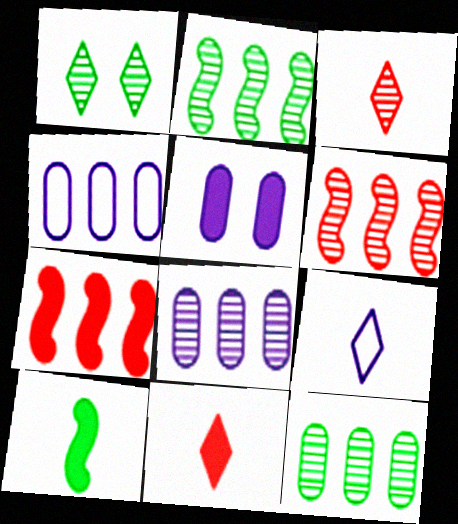[]